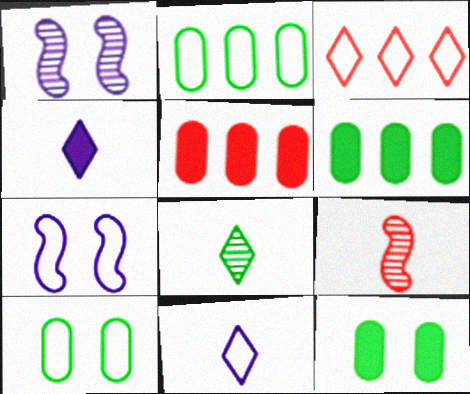[[5, 7, 8]]